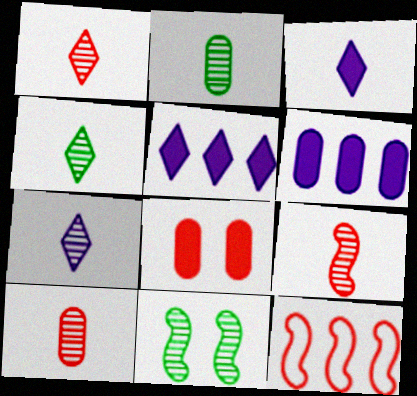[[1, 4, 7], 
[1, 8, 12], 
[1, 9, 10], 
[2, 7, 9]]